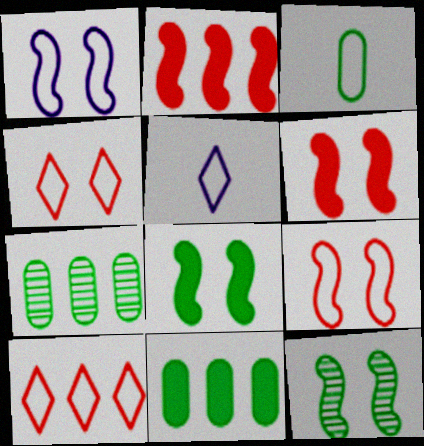[[1, 3, 10], 
[1, 6, 12], 
[5, 6, 7]]